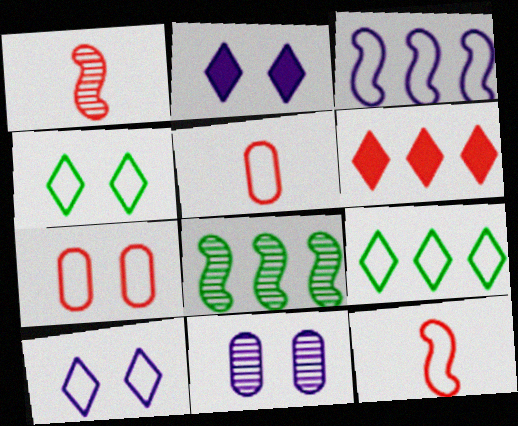[[1, 6, 7], 
[2, 5, 8], 
[3, 4, 5]]